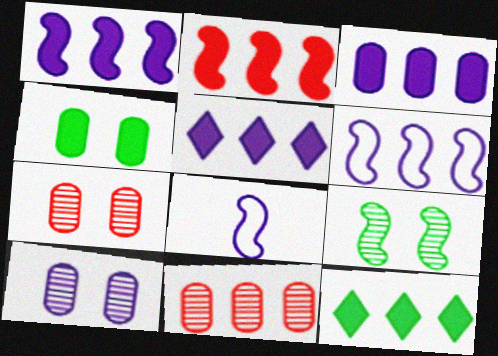[[1, 3, 5], 
[2, 3, 12], 
[2, 8, 9], 
[5, 8, 10], 
[6, 11, 12], 
[7, 8, 12]]